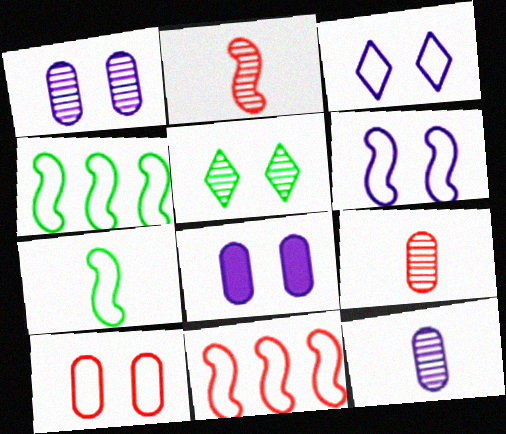[[6, 7, 11]]